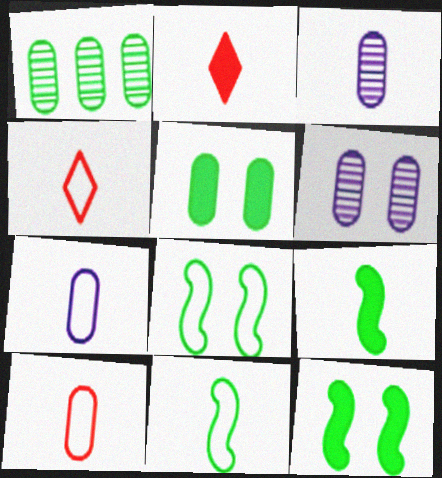[[2, 3, 11], 
[3, 4, 9], 
[4, 7, 11]]